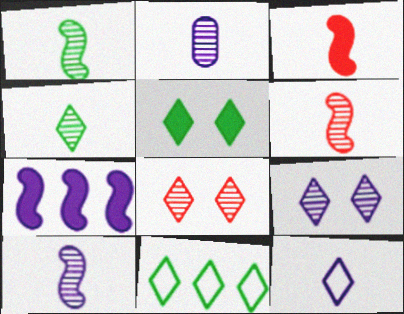[[1, 6, 10], 
[2, 4, 6], 
[4, 5, 11]]